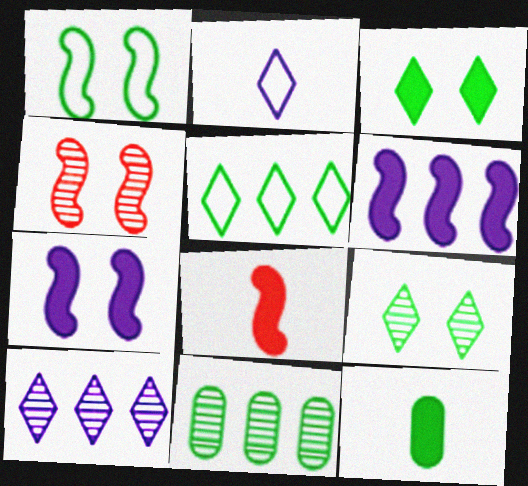[[1, 4, 7]]